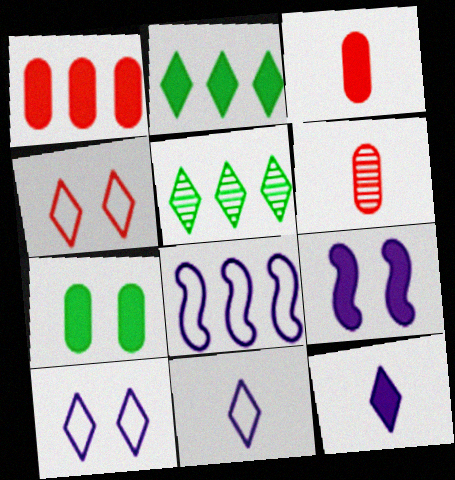[[1, 5, 8], 
[2, 3, 9], 
[4, 5, 12]]